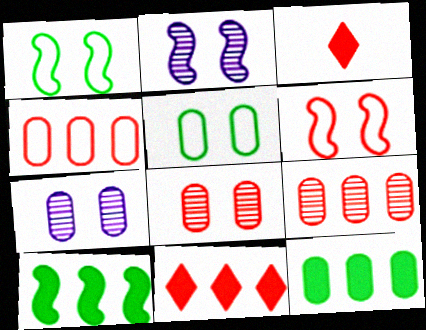[[3, 6, 9]]